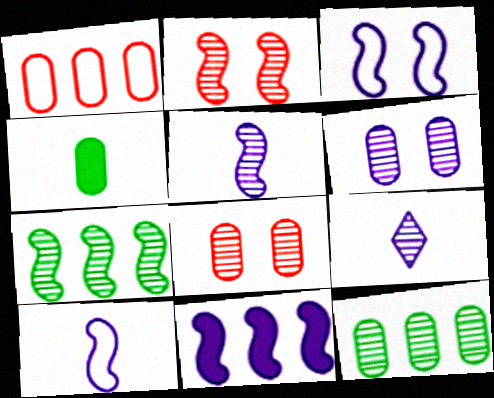[[1, 4, 6], 
[2, 5, 7], 
[2, 9, 12], 
[3, 5, 11], 
[7, 8, 9]]